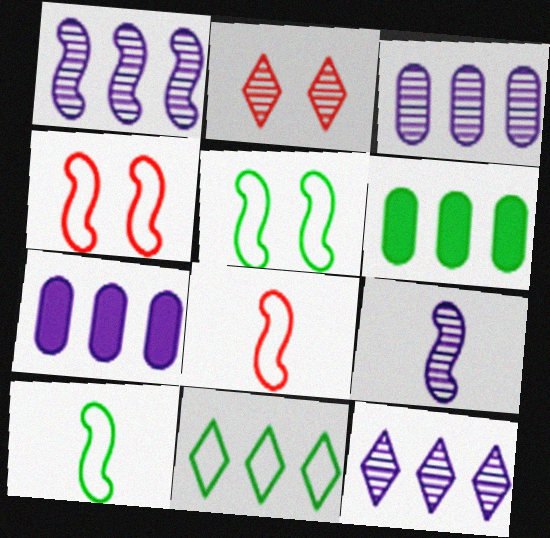[[1, 3, 12], 
[2, 7, 10]]